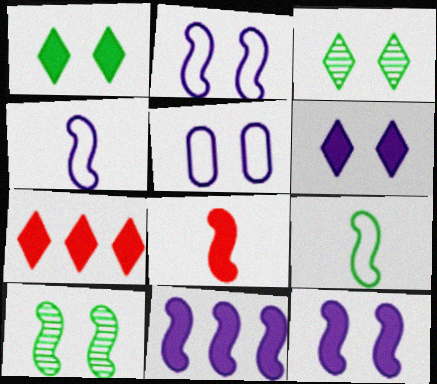[]